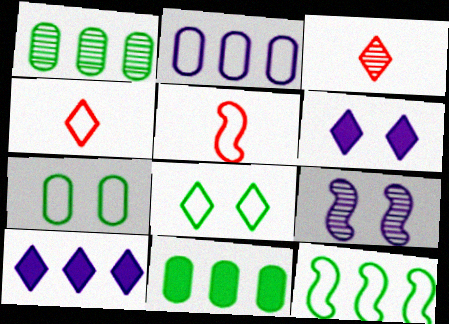[[1, 3, 9], 
[1, 5, 6], 
[2, 5, 8], 
[3, 8, 10], 
[4, 9, 11]]